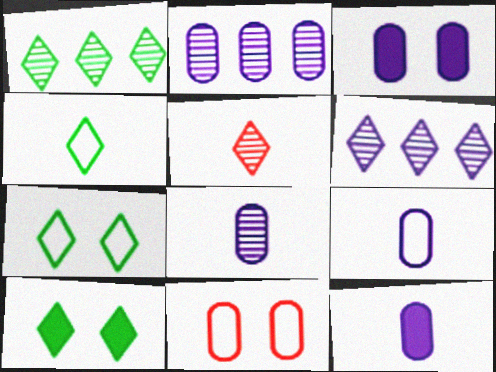[[1, 4, 10], 
[2, 3, 9], 
[8, 9, 12]]